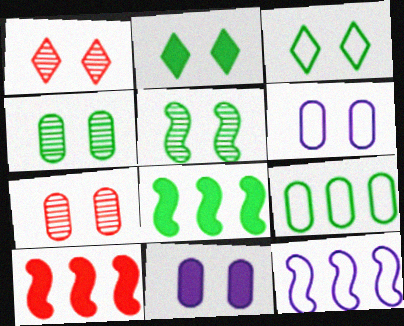[]